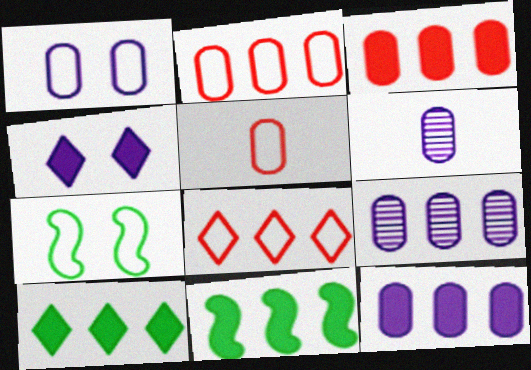[[1, 6, 12], 
[8, 9, 11]]